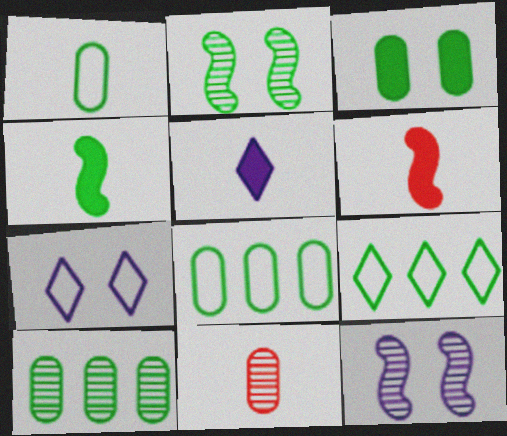[[1, 3, 10], 
[6, 7, 10]]